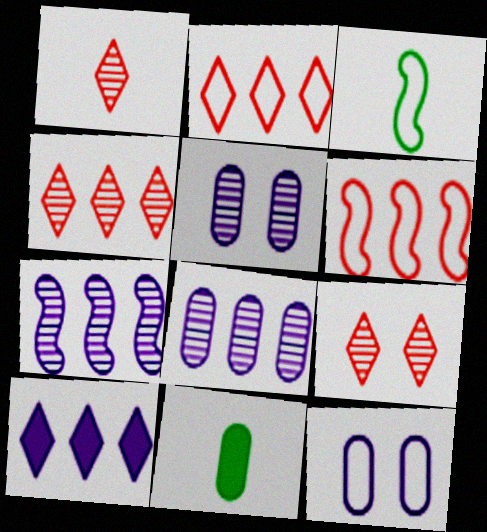[[1, 4, 9], 
[2, 3, 12]]